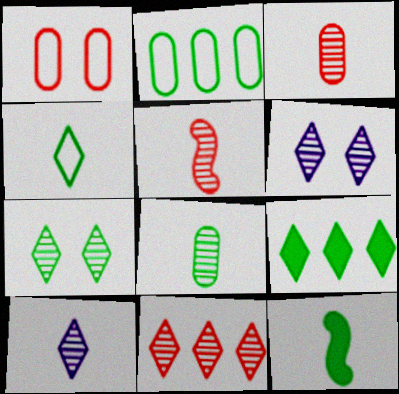[[2, 7, 12], 
[4, 7, 9], 
[4, 8, 12], 
[5, 8, 10], 
[7, 10, 11]]